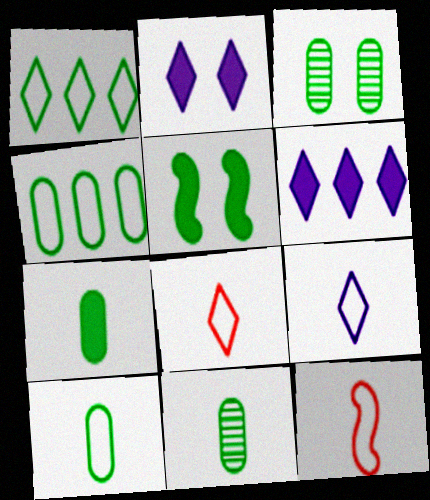[[1, 5, 11], 
[3, 4, 7], 
[3, 6, 12], 
[7, 10, 11], 
[9, 10, 12]]